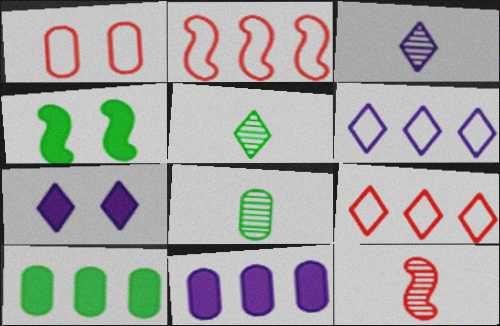[[1, 8, 11], 
[2, 7, 8], 
[3, 6, 7], 
[3, 8, 12], 
[5, 7, 9]]